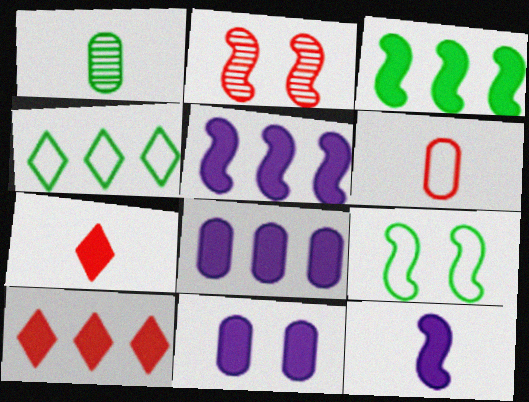[[2, 6, 10], 
[3, 7, 11], 
[3, 8, 10]]